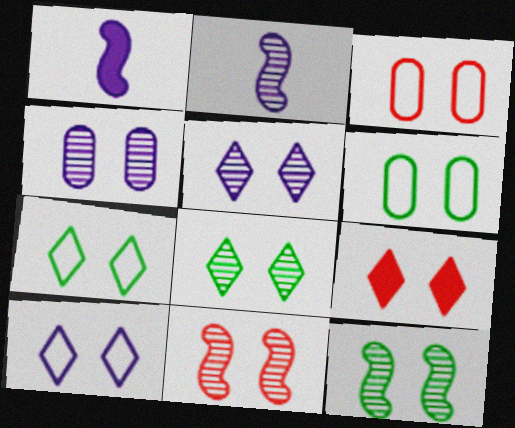[[3, 9, 11], 
[4, 8, 11], 
[5, 7, 9], 
[8, 9, 10]]